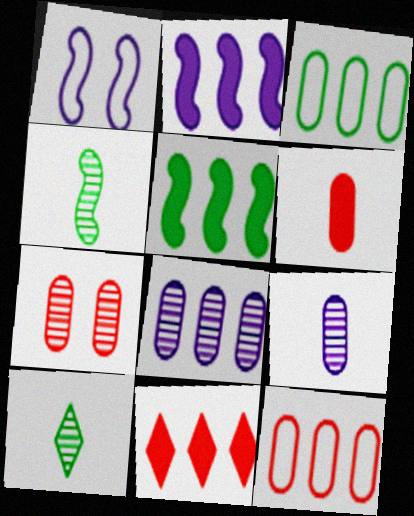[[6, 7, 12]]